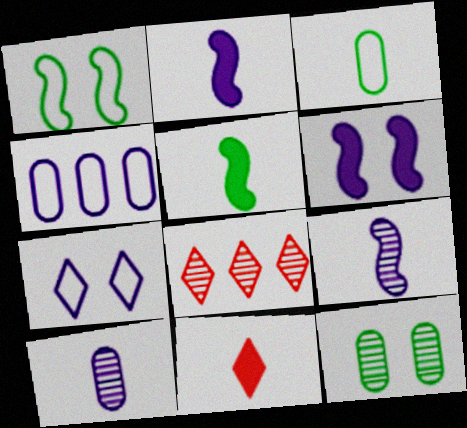[[3, 6, 8], 
[3, 9, 11], 
[8, 9, 12]]